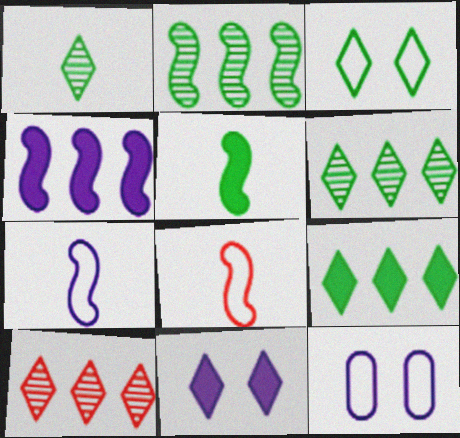[[1, 3, 9], 
[5, 10, 12]]